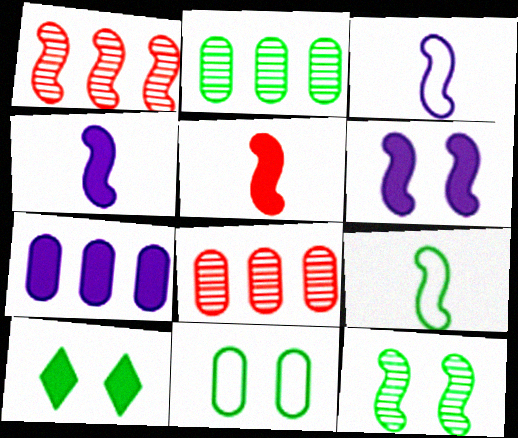[[1, 6, 9], 
[2, 9, 10], 
[3, 8, 10], 
[5, 7, 10], 
[10, 11, 12]]